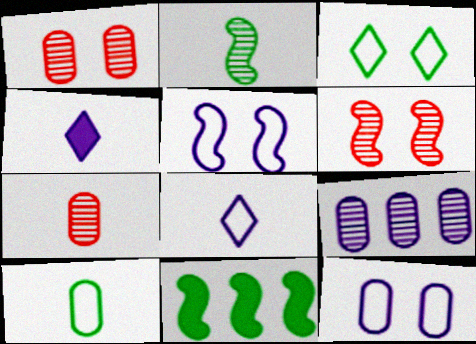[[1, 8, 11], 
[4, 5, 9]]